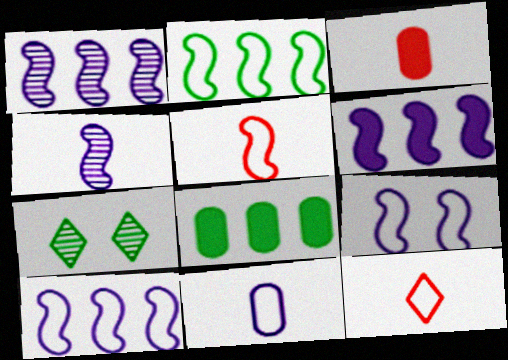[[1, 6, 10], 
[2, 5, 9], 
[3, 7, 10], 
[4, 6, 9]]